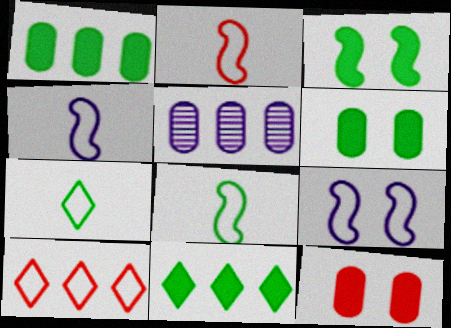[[2, 4, 8]]